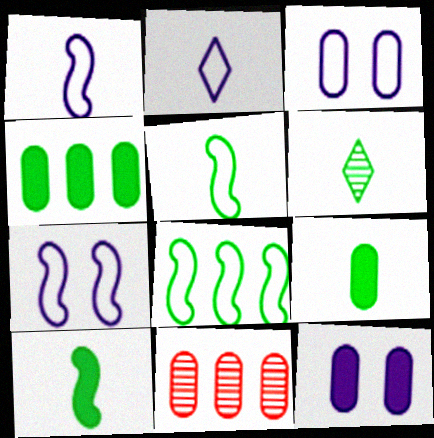[[3, 9, 11], 
[5, 6, 9]]